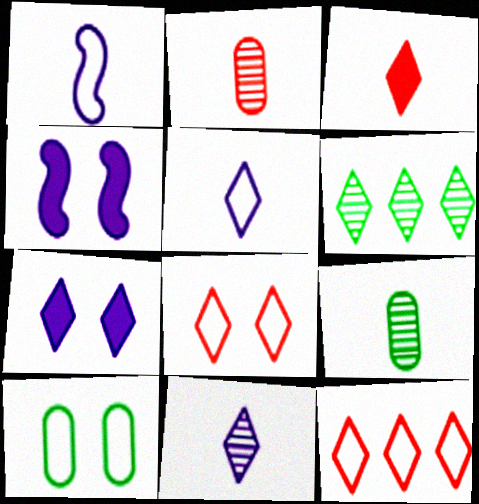[[1, 3, 9], 
[1, 10, 12], 
[4, 9, 12]]